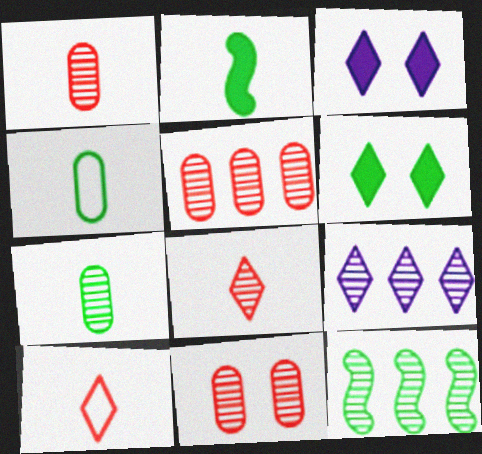[[1, 5, 11], 
[4, 6, 12], 
[5, 9, 12], 
[6, 9, 10]]